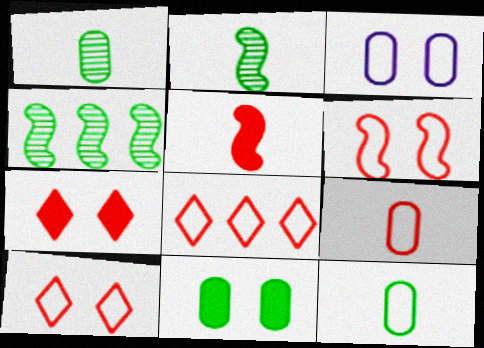[[6, 8, 9]]